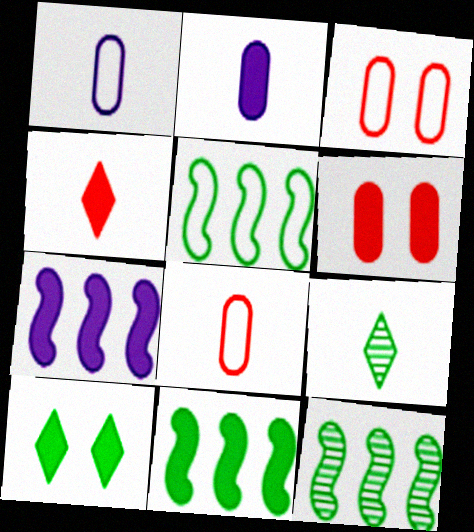[[3, 7, 9], 
[5, 11, 12]]